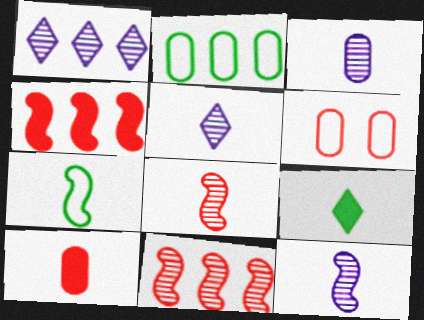[[1, 2, 4], 
[3, 5, 12], 
[5, 7, 10]]